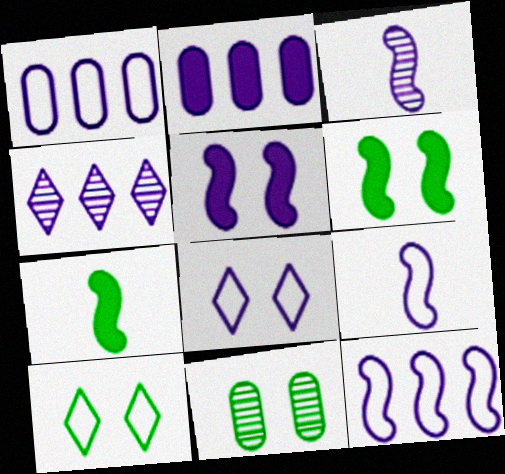[[1, 8, 9], 
[2, 3, 8], 
[2, 4, 12], 
[3, 5, 12], 
[6, 10, 11]]